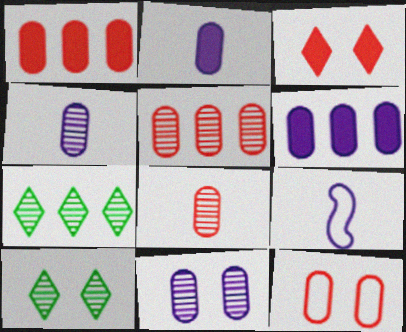[[1, 8, 12], 
[1, 9, 10]]